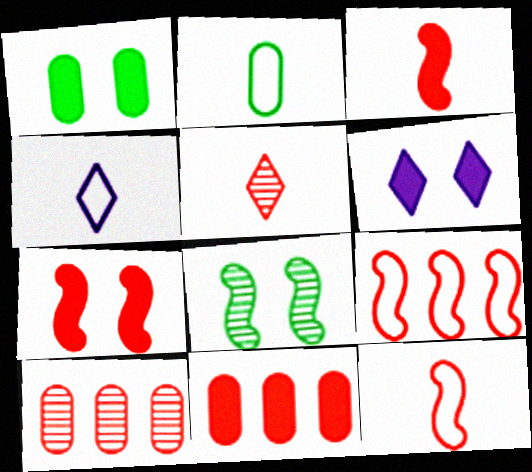[[1, 6, 7], 
[2, 4, 12], 
[4, 8, 11]]